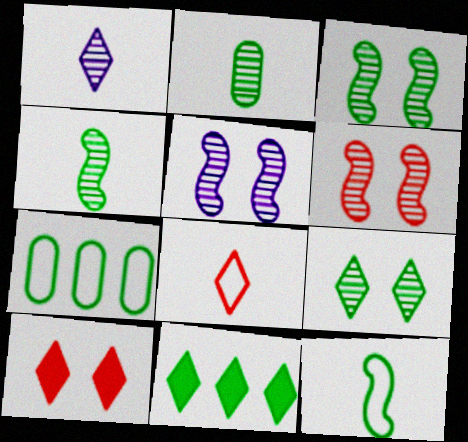[[3, 5, 6]]